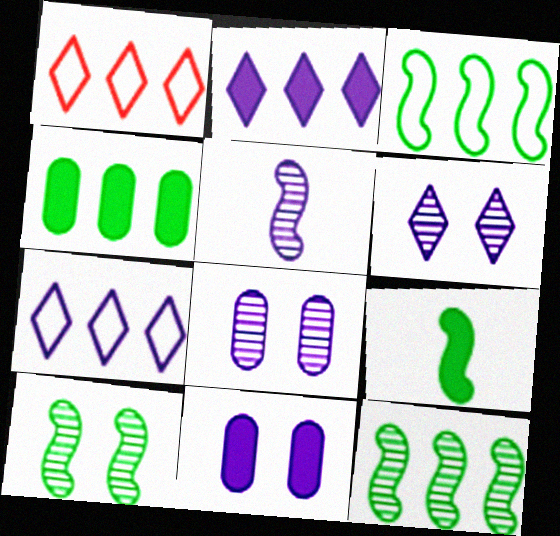[[1, 8, 9], 
[3, 9, 10], 
[5, 7, 11]]